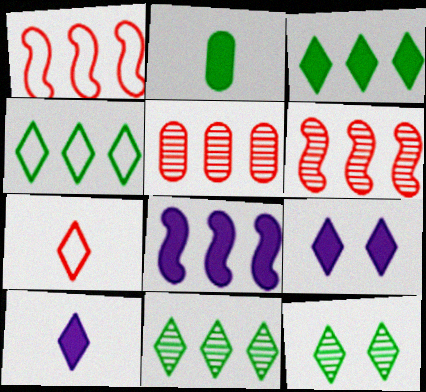[[3, 4, 11], 
[4, 5, 8], 
[7, 9, 11]]